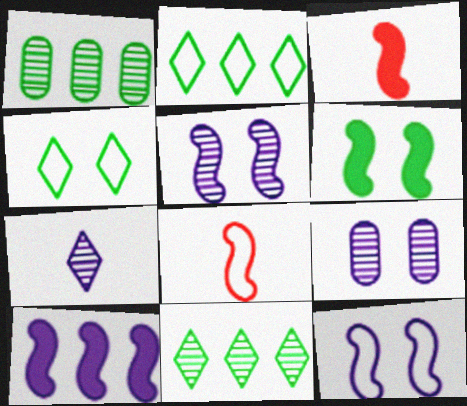[[2, 3, 9], 
[3, 6, 10]]